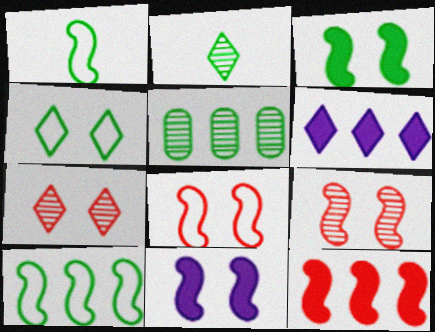[]